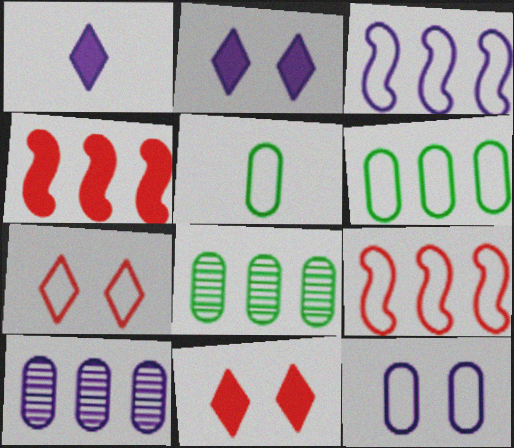[[3, 5, 7]]